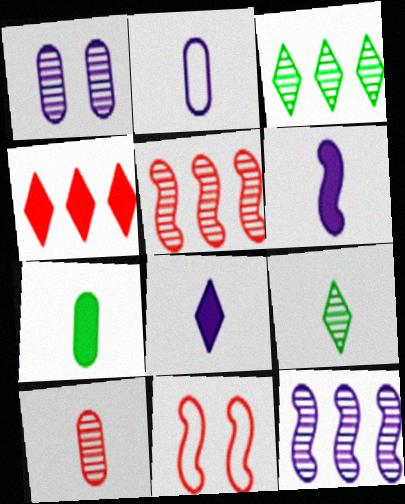[[1, 5, 9], 
[2, 7, 10], 
[4, 10, 11]]